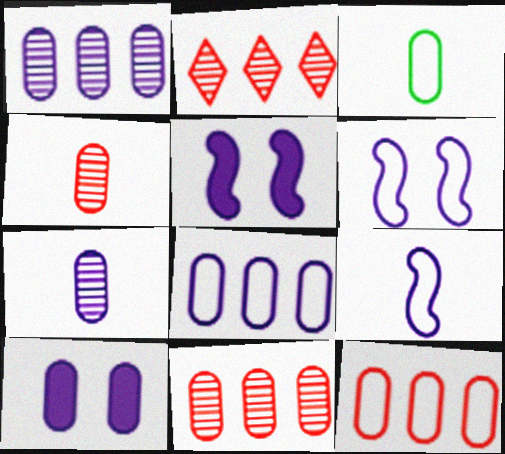[[2, 3, 5], 
[3, 10, 11], 
[7, 8, 10]]